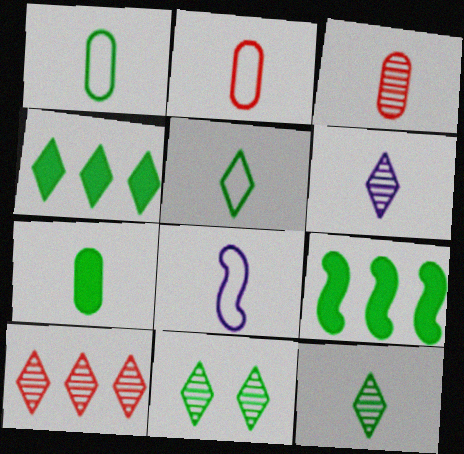[[1, 9, 11], 
[2, 5, 8], 
[4, 5, 11], 
[6, 10, 11]]